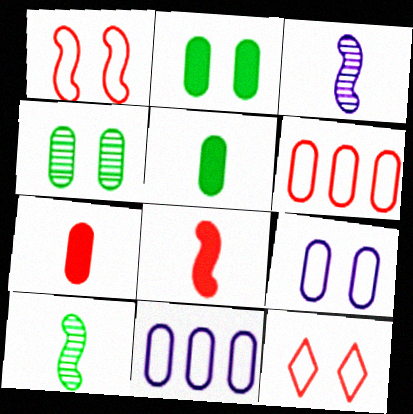[[4, 7, 11]]